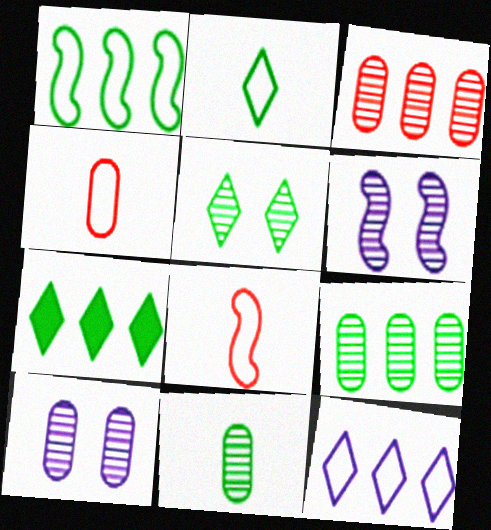[[1, 7, 9], 
[2, 5, 7], 
[3, 10, 11], 
[4, 6, 7], 
[7, 8, 10]]